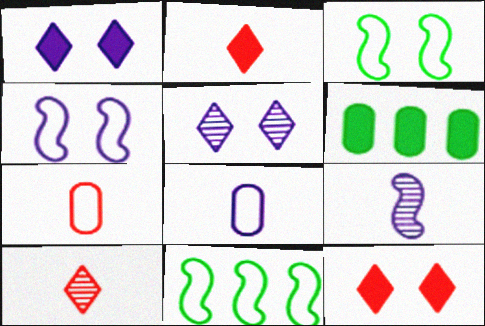[[4, 6, 10]]